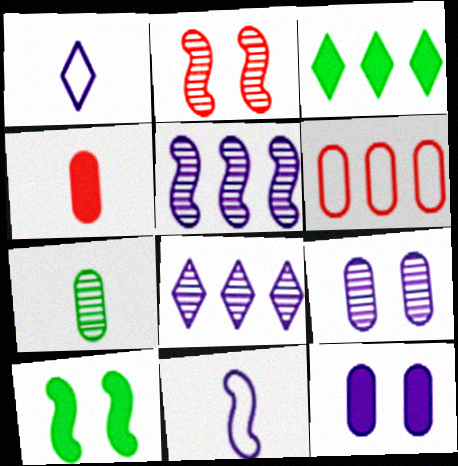[[1, 5, 12], 
[2, 7, 8], 
[3, 5, 6], 
[6, 7, 12], 
[8, 11, 12]]